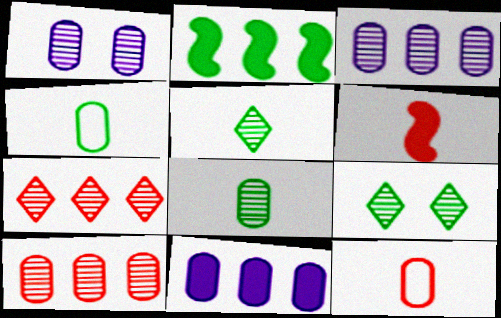[[1, 8, 10], 
[2, 4, 9]]